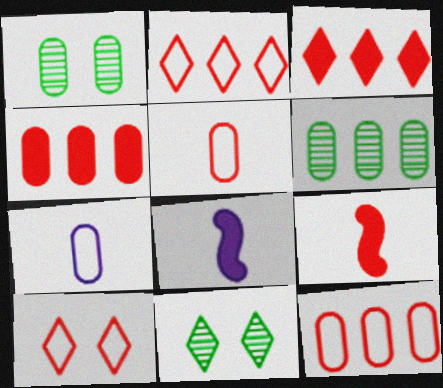[[1, 2, 8], 
[1, 4, 7], 
[6, 8, 10], 
[8, 11, 12]]